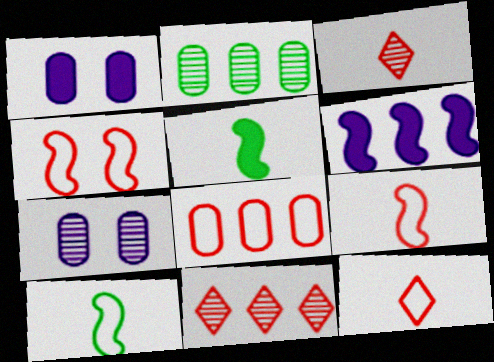[[1, 10, 11], 
[4, 8, 12]]